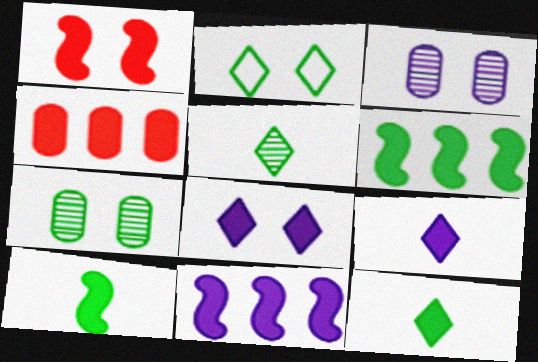[[1, 2, 3], 
[1, 10, 11], 
[4, 8, 10]]